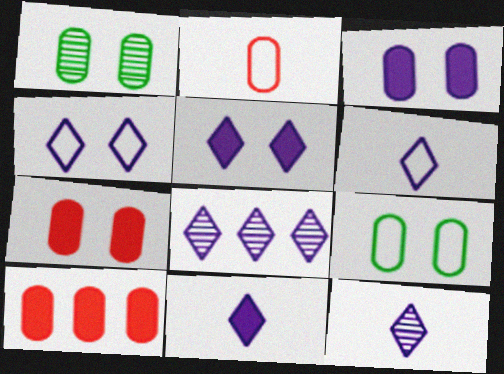[[4, 8, 11], 
[5, 6, 8], 
[6, 11, 12]]